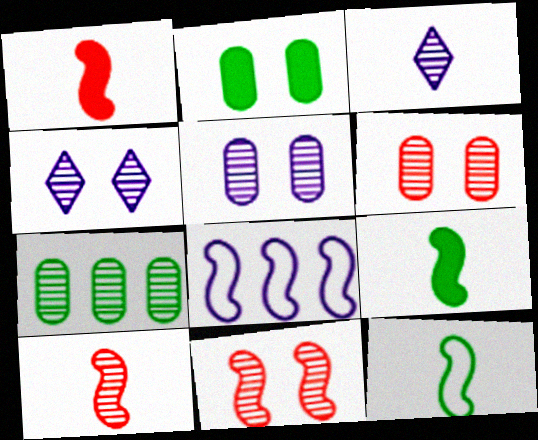[[3, 7, 11], 
[4, 7, 10], 
[8, 9, 11]]